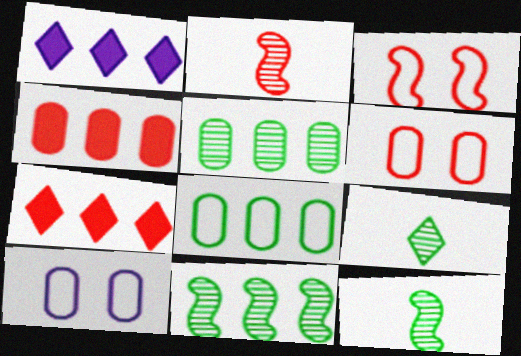[[1, 6, 12], 
[2, 6, 7], 
[7, 10, 12]]